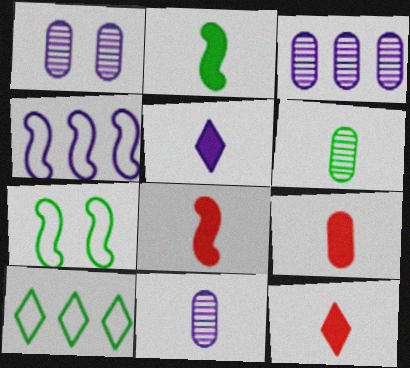[[1, 3, 11], 
[1, 4, 5], 
[1, 8, 10], 
[2, 5, 9], 
[3, 7, 12], 
[8, 9, 12]]